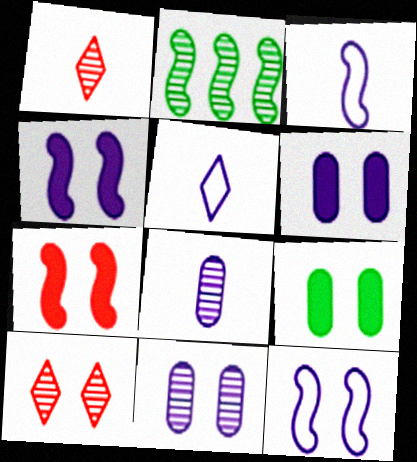[[1, 2, 11], 
[2, 3, 7], 
[2, 8, 10], 
[9, 10, 12]]